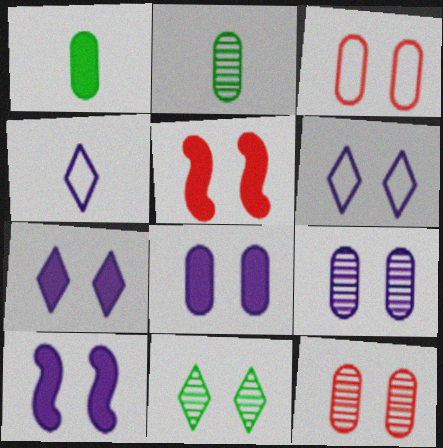[[3, 10, 11], 
[6, 9, 10], 
[7, 8, 10]]